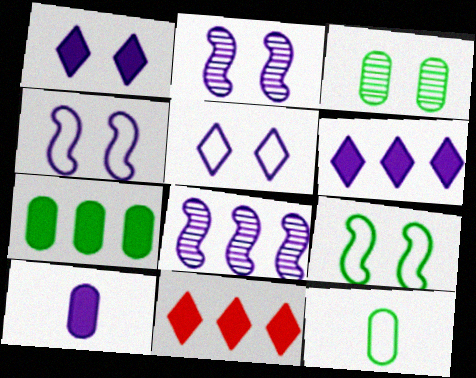[[2, 11, 12], 
[3, 7, 12], 
[5, 8, 10]]